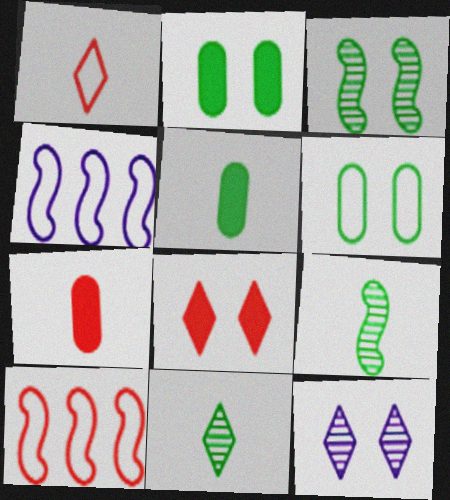[[1, 4, 6], 
[5, 10, 12]]